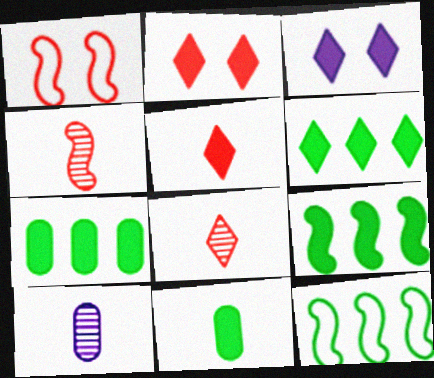[[1, 6, 10], 
[2, 10, 12], 
[3, 5, 6], 
[6, 7, 9]]